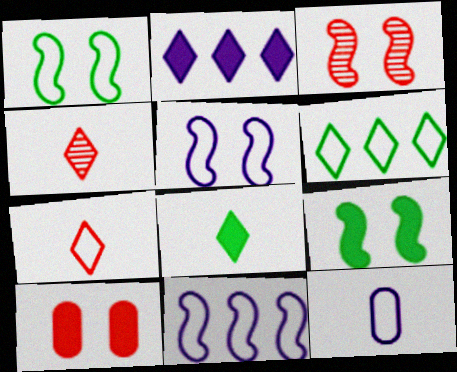[[3, 5, 9]]